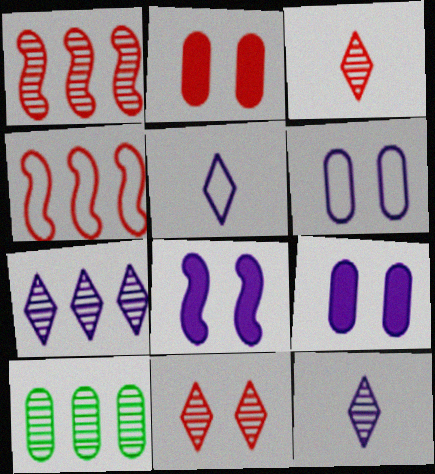[[1, 7, 10], 
[2, 3, 4]]